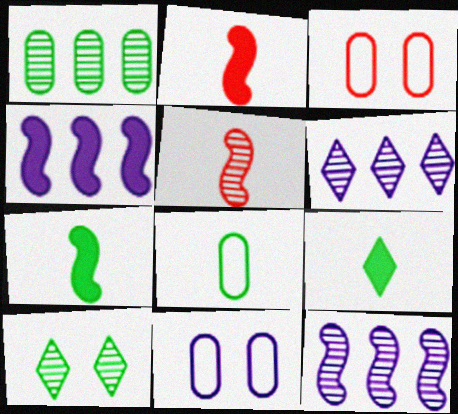[[3, 6, 7], 
[3, 9, 12]]